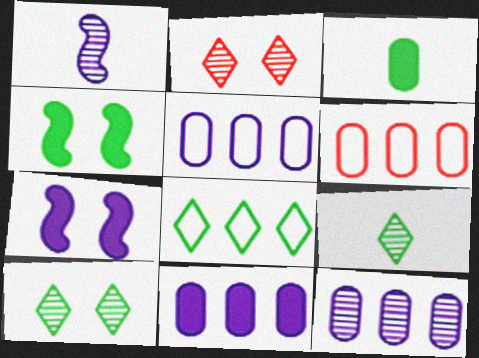[[5, 11, 12], 
[6, 7, 9]]